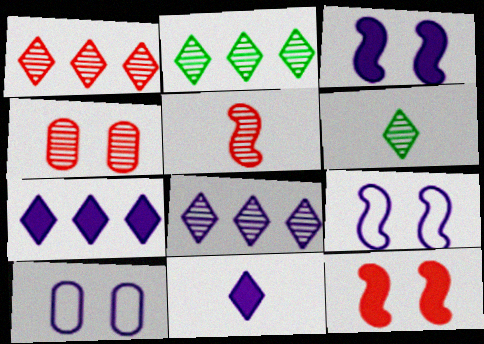[[1, 2, 8], 
[1, 4, 5]]